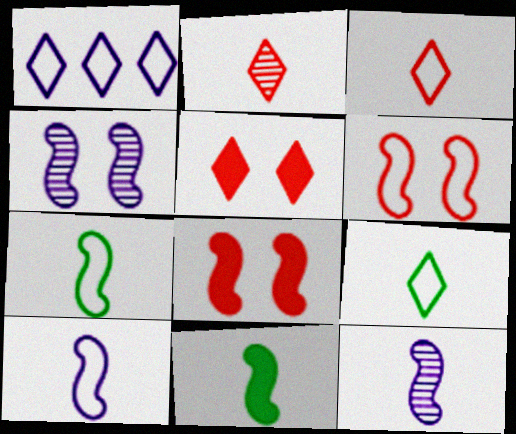[]